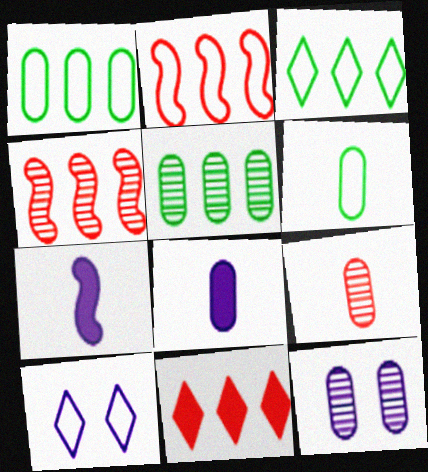[[2, 6, 10], 
[5, 9, 12], 
[6, 8, 9]]